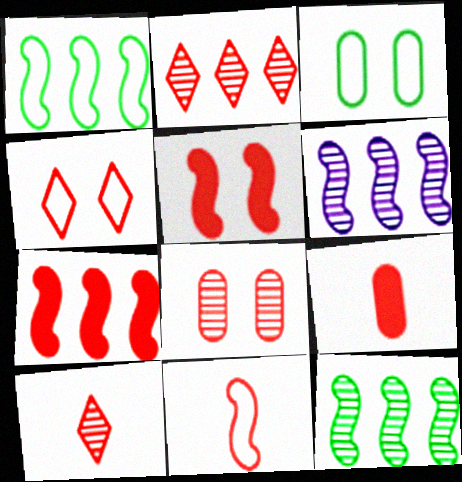[[1, 6, 7], 
[4, 5, 8], 
[9, 10, 11]]